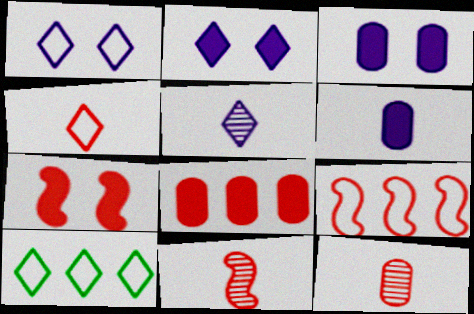[[1, 4, 10], 
[3, 10, 11], 
[7, 9, 11]]